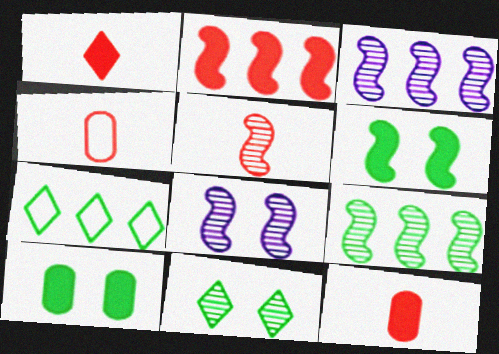[[1, 4, 5], 
[5, 8, 9], 
[7, 8, 12]]